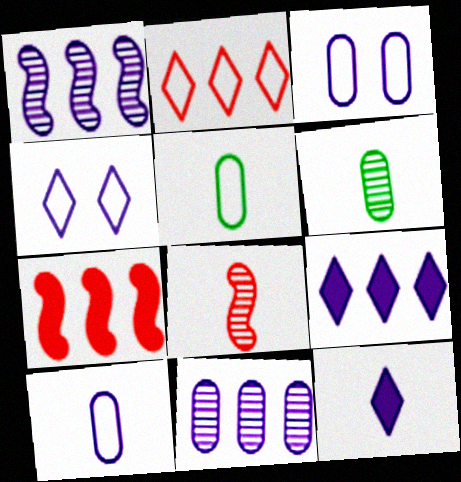[[1, 3, 12], 
[4, 6, 7], 
[5, 8, 12]]